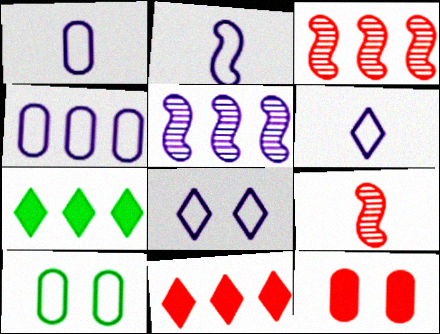[[1, 2, 6], 
[2, 4, 8], 
[3, 4, 7]]